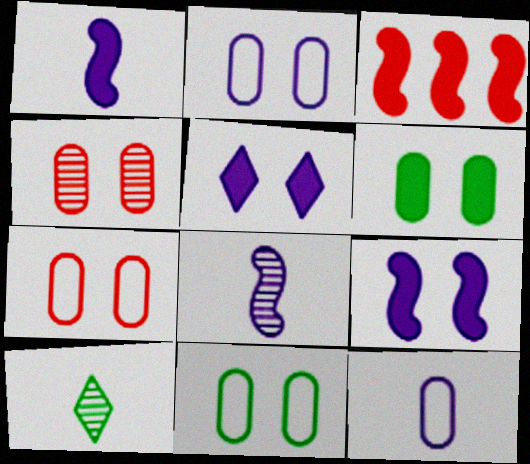[[2, 3, 10], 
[2, 4, 6], 
[2, 7, 11]]